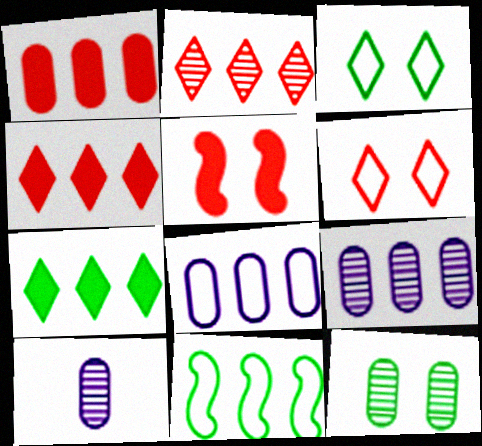[[4, 9, 11]]